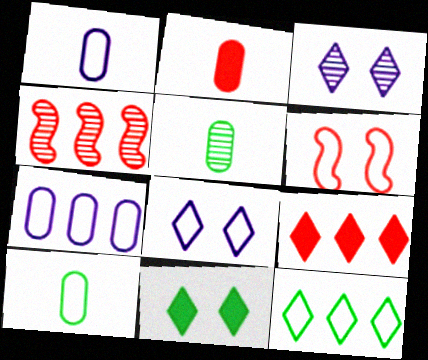[[1, 2, 5], 
[1, 4, 11], 
[1, 6, 12], 
[3, 4, 5]]